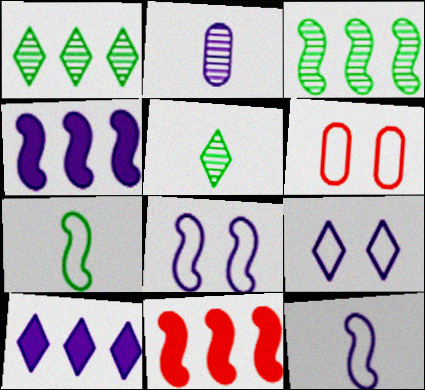[[2, 4, 9], 
[2, 8, 10], 
[4, 5, 6]]